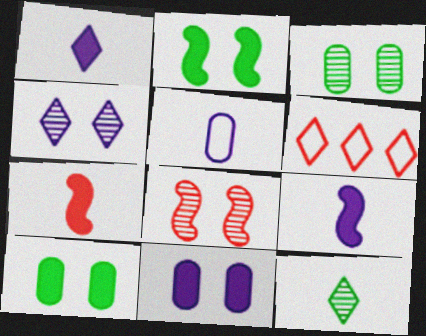[[3, 4, 8], 
[3, 6, 9], 
[5, 7, 12]]